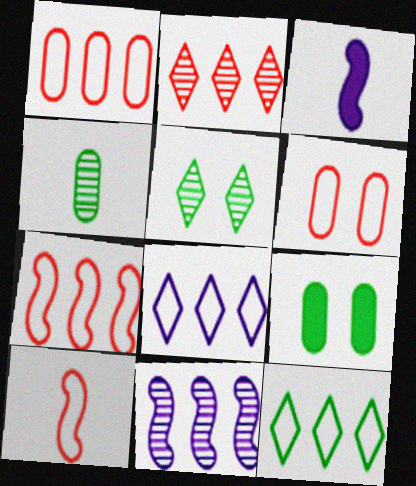[[1, 3, 5]]